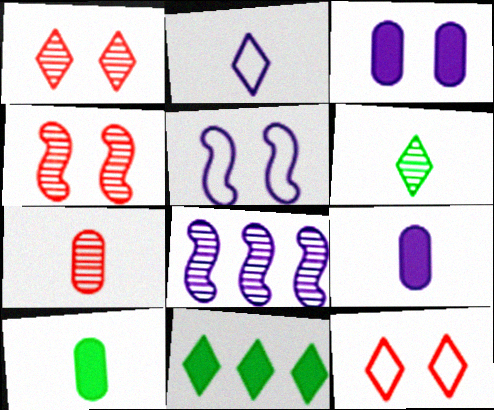[[1, 2, 11], 
[2, 3, 8], 
[5, 7, 11], 
[8, 10, 12]]